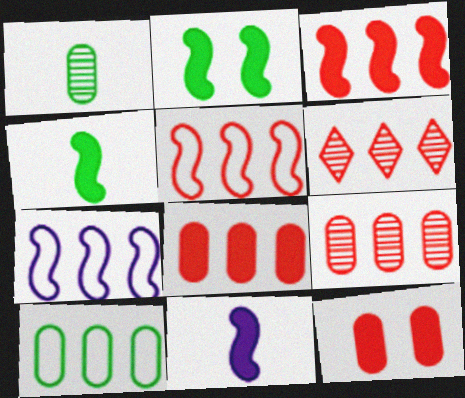[[2, 3, 11], 
[5, 6, 8]]